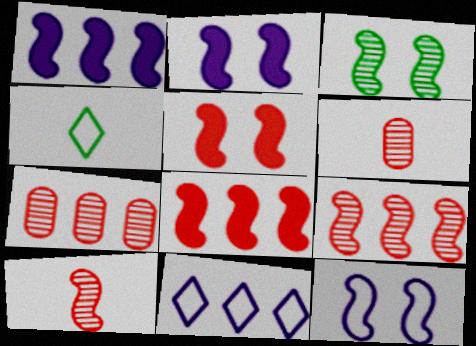[[2, 4, 7], 
[3, 5, 12]]